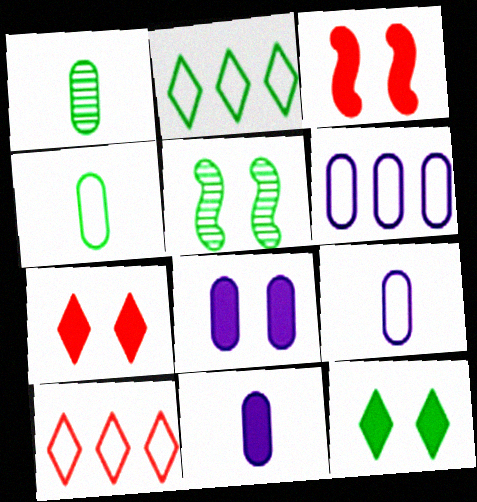[[3, 8, 12], 
[5, 10, 11]]